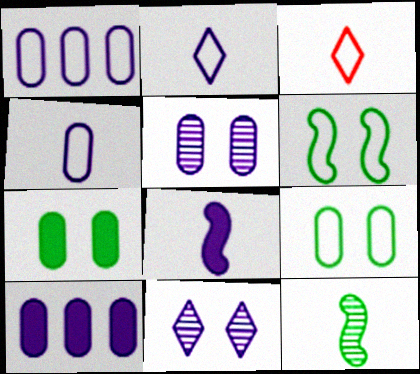[[1, 3, 6], 
[1, 8, 11], 
[4, 5, 10]]